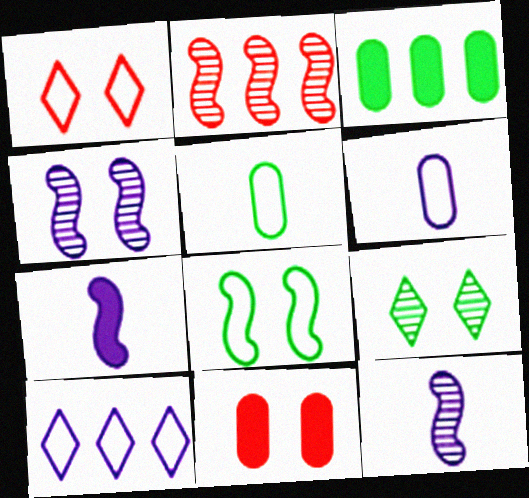[[1, 3, 12], 
[2, 3, 10], 
[2, 7, 8]]